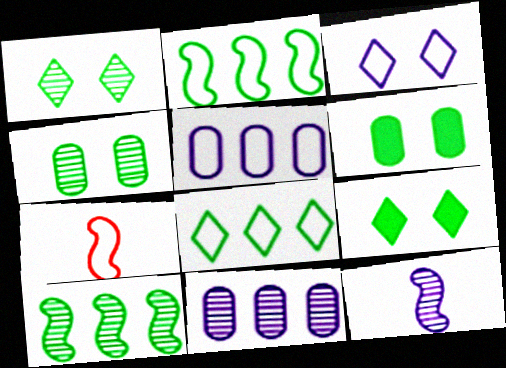[[7, 9, 11]]